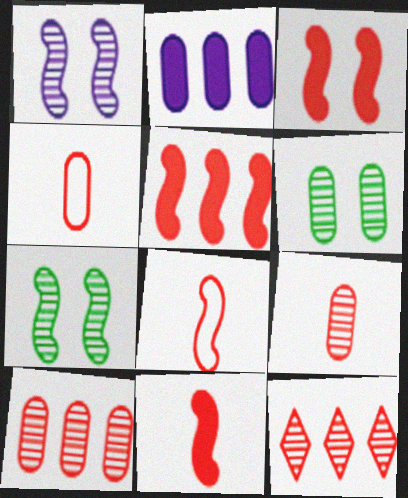[[2, 4, 6], 
[3, 4, 12], 
[3, 5, 11]]